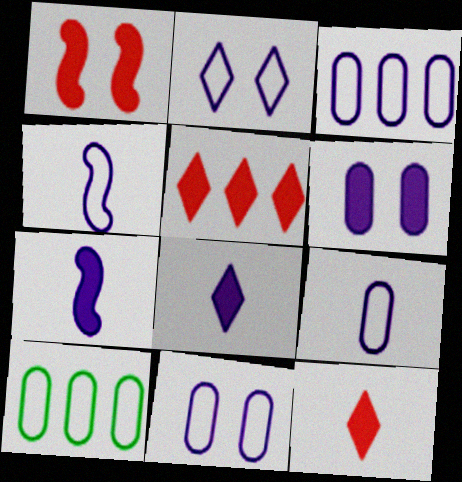[[2, 3, 4], 
[3, 9, 11]]